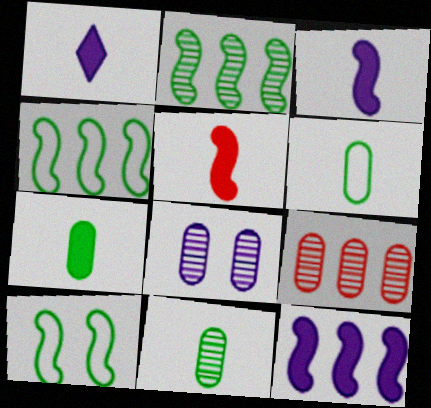[[1, 5, 7], 
[1, 9, 10], 
[6, 7, 11], 
[8, 9, 11]]